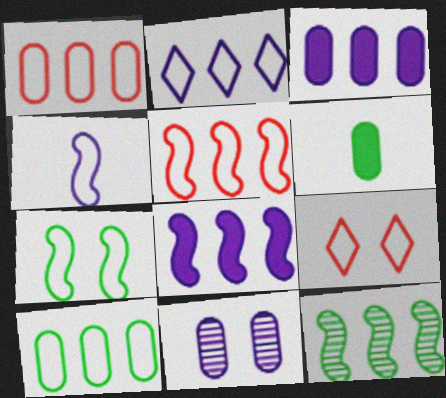[[1, 6, 11], 
[2, 5, 10], 
[4, 5, 7], 
[4, 9, 10], 
[5, 8, 12]]